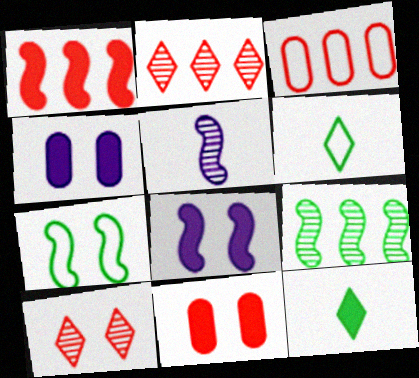[[1, 2, 3], 
[1, 4, 12], 
[1, 5, 7], 
[4, 7, 10]]